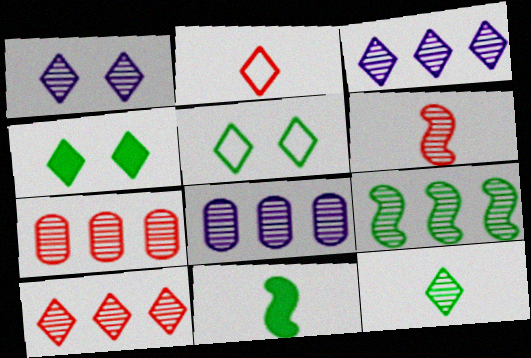[[1, 10, 12], 
[2, 3, 4], 
[3, 7, 9], 
[8, 9, 10]]